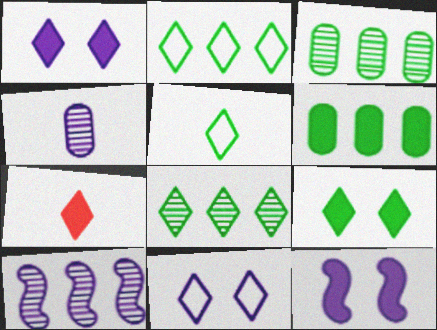[[5, 8, 9], 
[6, 7, 12], 
[7, 8, 11]]